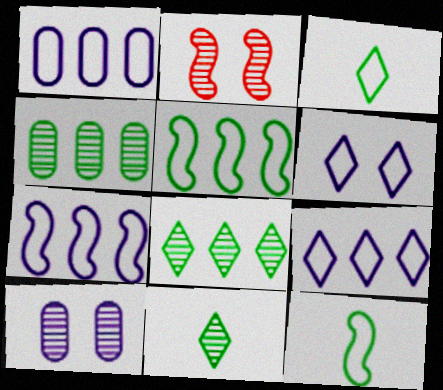[[1, 7, 9]]